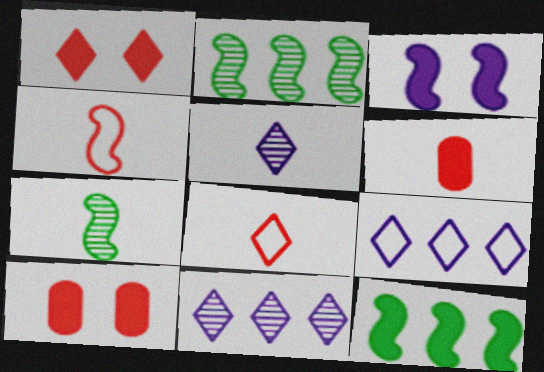[[2, 3, 4], 
[7, 9, 10]]